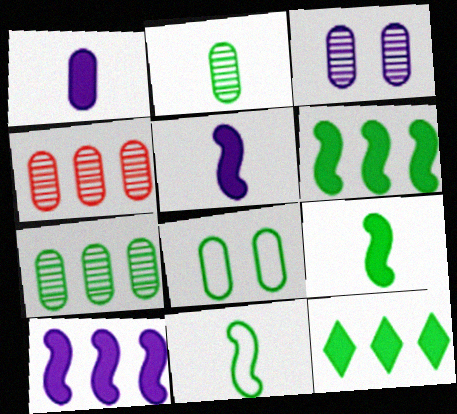[[1, 4, 8], 
[2, 3, 4]]